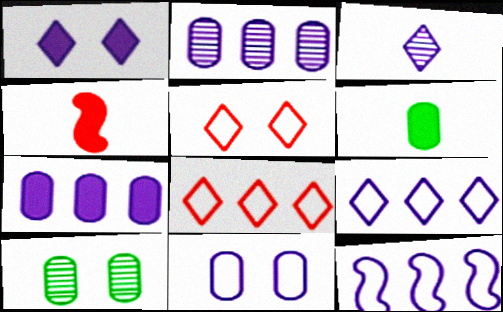[[1, 3, 9], 
[4, 9, 10]]